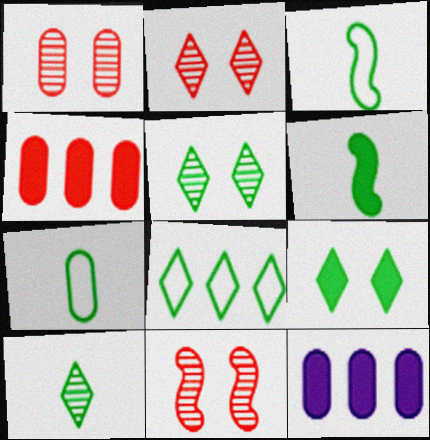[[1, 2, 11], 
[1, 7, 12], 
[2, 3, 12], 
[6, 7, 10], 
[8, 9, 10]]